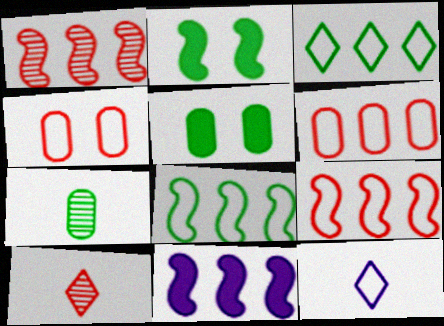[[1, 5, 12], 
[1, 8, 11], 
[2, 3, 7], 
[4, 8, 12]]